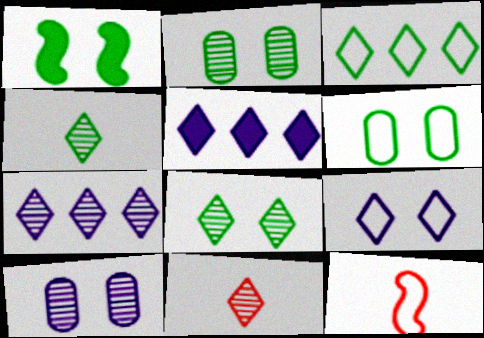[[1, 6, 8], 
[2, 5, 12], 
[7, 8, 11]]